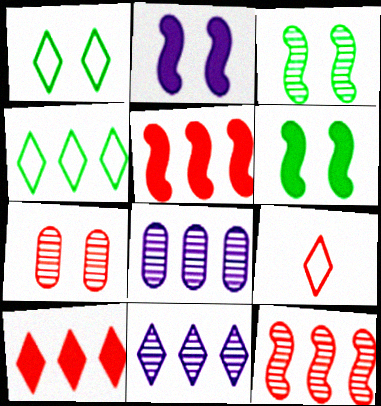[[1, 2, 7], 
[4, 5, 8], 
[4, 10, 11], 
[5, 7, 9], 
[6, 8, 9]]